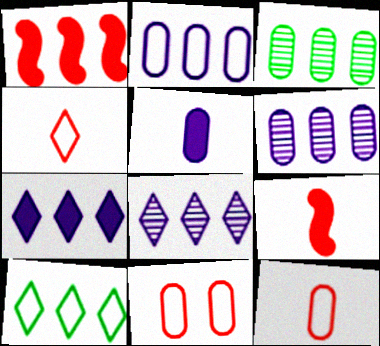[[1, 6, 10], 
[3, 5, 11]]